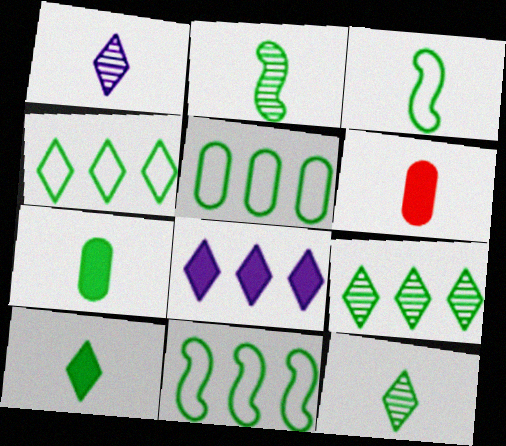[[1, 3, 6], 
[3, 7, 12], 
[4, 5, 11]]